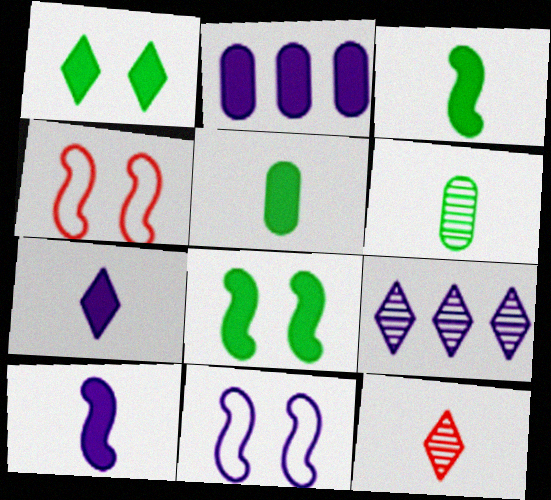[[4, 5, 9]]